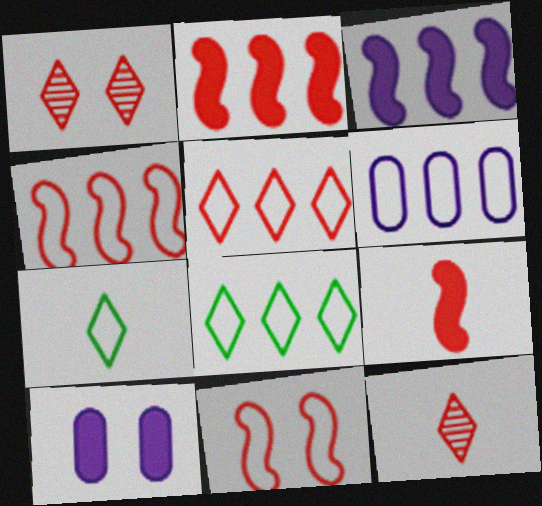[[4, 6, 8], 
[6, 7, 11]]